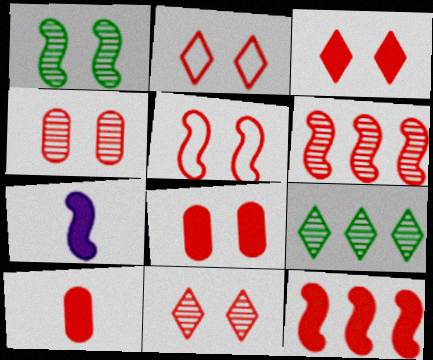[[2, 3, 11], 
[2, 6, 10], 
[3, 4, 5], 
[3, 10, 12], 
[5, 8, 11]]